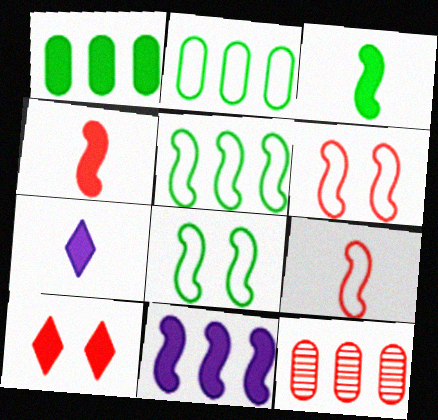[[7, 8, 12], 
[9, 10, 12]]